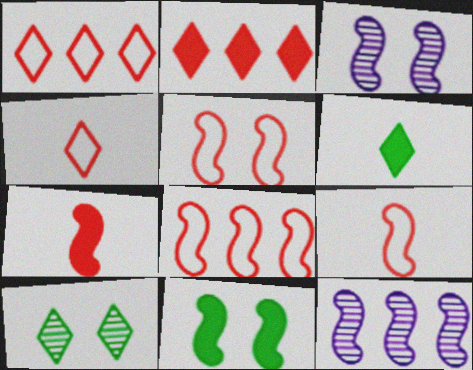[[3, 5, 11], 
[5, 8, 9], 
[9, 11, 12]]